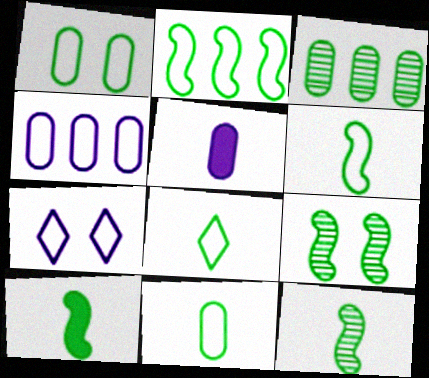[[1, 2, 8], 
[2, 9, 10], 
[6, 8, 11], 
[6, 10, 12]]